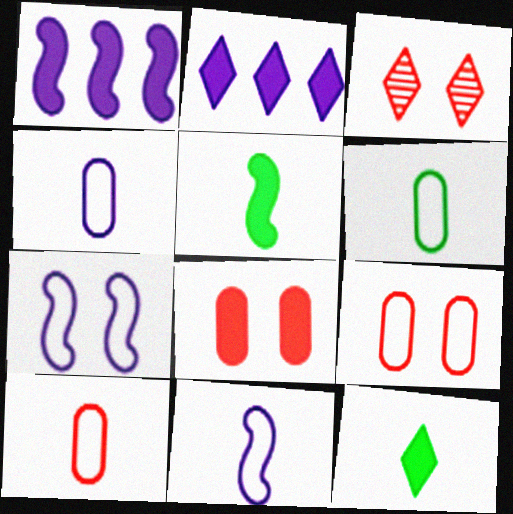[[1, 3, 6], 
[1, 8, 12], 
[2, 5, 8], 
[4, 6, 10]]